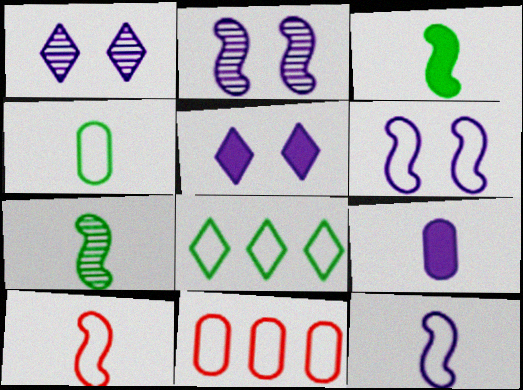[[1, 3, 11], 
[5, 7, 11]]